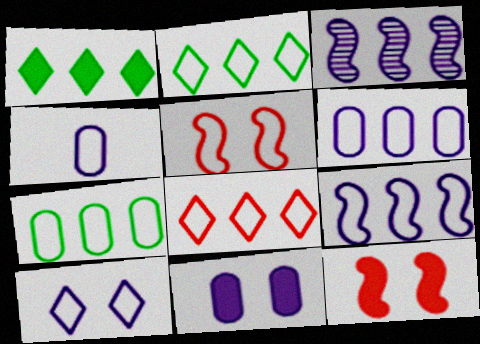[[2, 4, 5], 
[4, 9, 10], 
[7, 8, 9]]